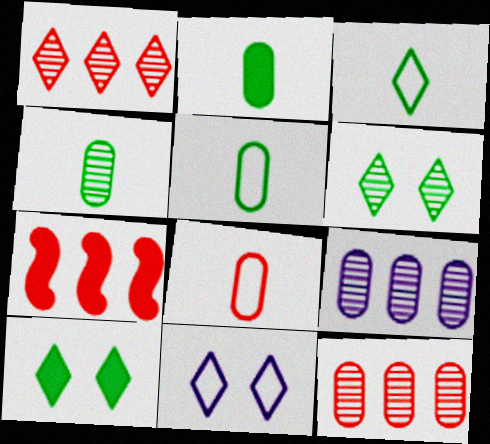[[2, 4, 5], 
[4, 7, 11]]